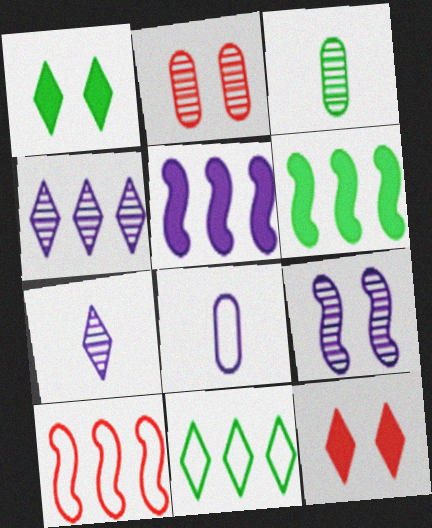[[7, 11, 12]]